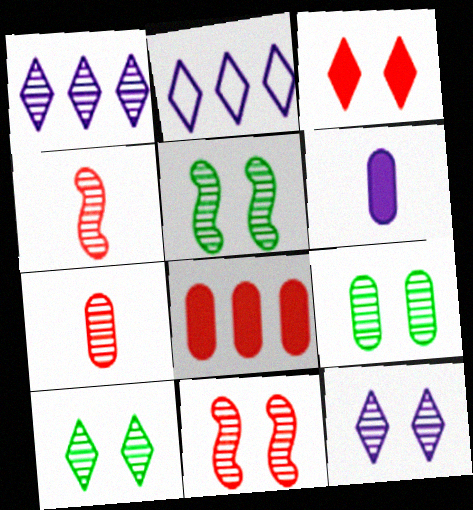[[1, 4, 9], 
[1, 5, 7], 
[5, 9, 10], 
[9, 11, 12]]